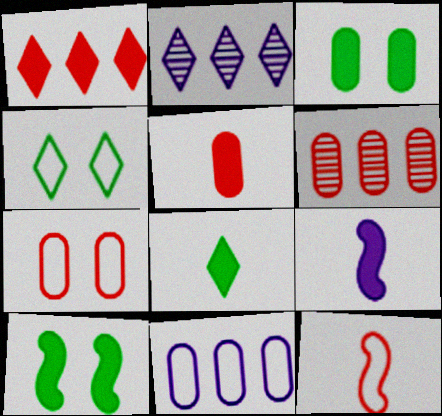[[1, 3, 9], 
[2, 3, 12], 
[4, 6, 9], 
[4, 11, 12], 
[5, 6, 7], 
[5, 8, 9]]